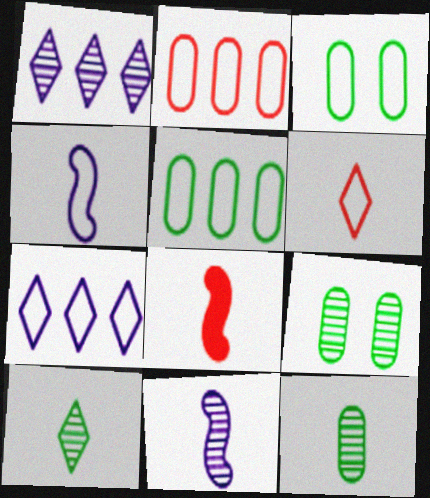[[1, 3, 8], 
[7, 8, 9]]